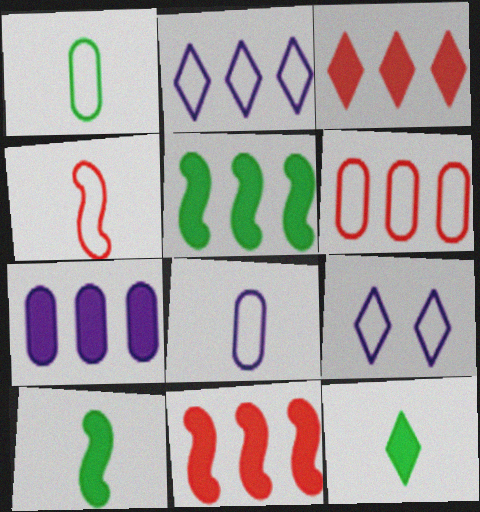[[3, 5, 7]]